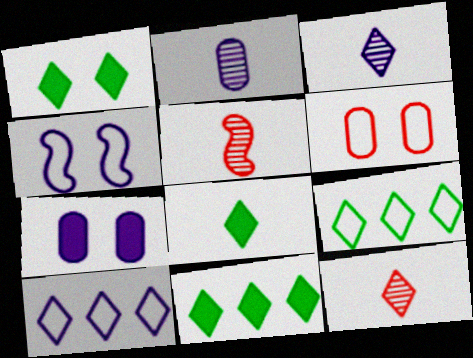[[1, 8, 11], 
[1, 10, 12], 
[5, 7, 9]]